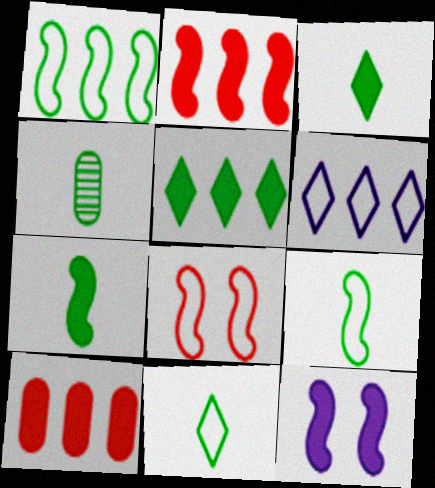[[2, 7, 12], 
[3, 4, 9], 
[3, 10, 12], 
[4, 7, 11]]